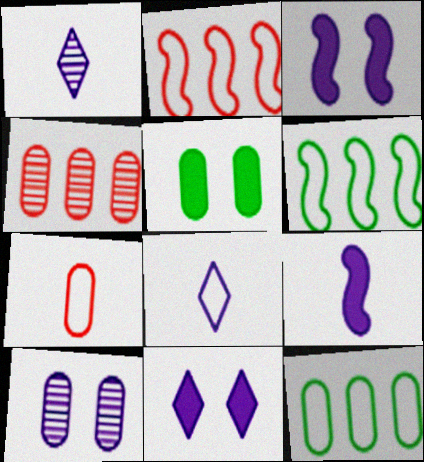[[1, 2, 5]]